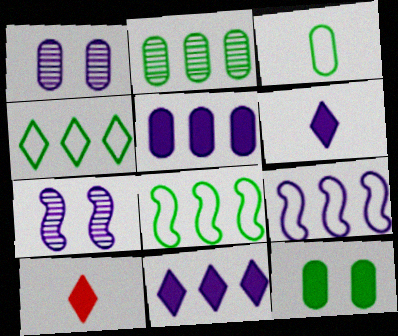[[1, 6, 9], 
[1, 8, 10], 
[2, 3, 12]]